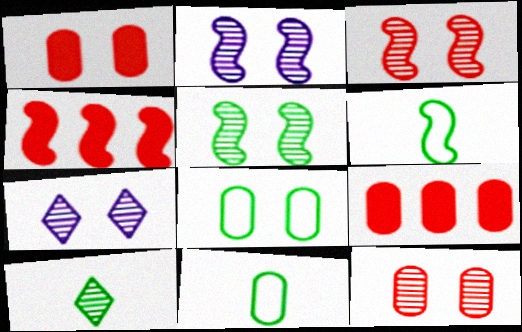[[2, 3, 5], 
[2, 4, 6], 
[4, 7, 11], 
[5, 7, 12], 
[6, 7, 9]]